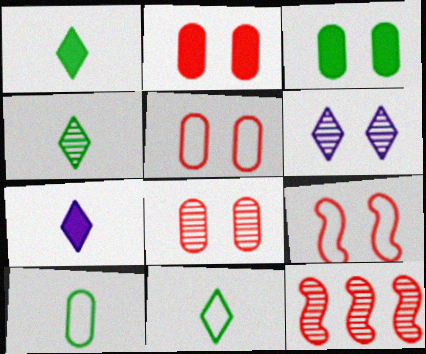[[1, 4, 11], 
[2, 5, 8], 
[3, 6, 9]]